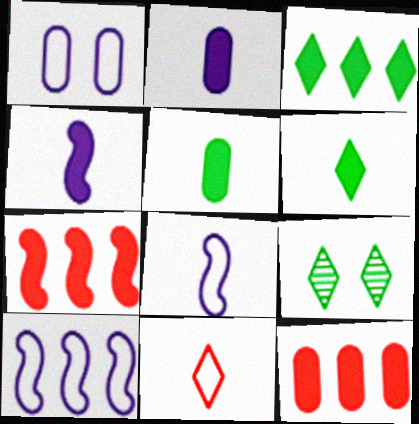[[8, 9, 12]]